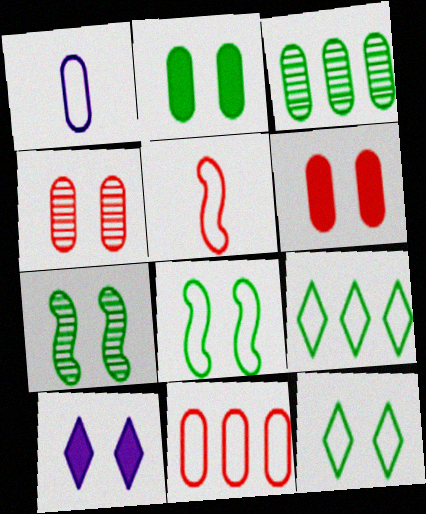[[1, 3, 6], 
[2, 7, 12], 
[3, 5, 10], 
[4, 8, 10]]